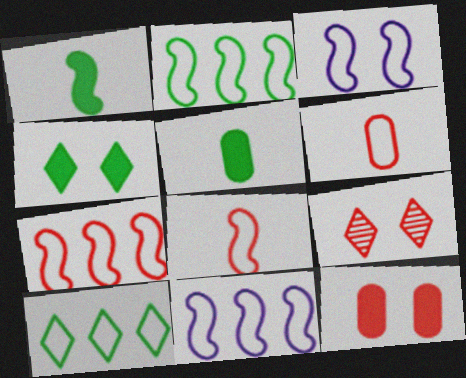[[2, 3, 8], 
[2, 7, 11], 
[3, 6, 10], 
[5, 9, 11]]